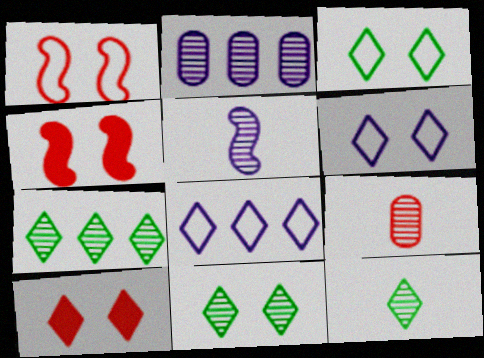[[5, 9, 12], 
[6, 10, 11], 
[7, 11, 12], 
[8, 10, 12]]